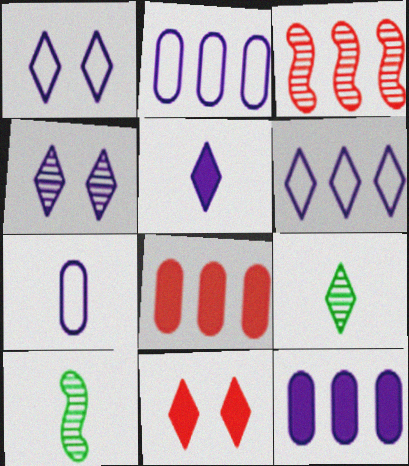[[1, 8, 10], 
[2, 10, 11], 
[4, 5, 6], 
[6, 9, 11]]